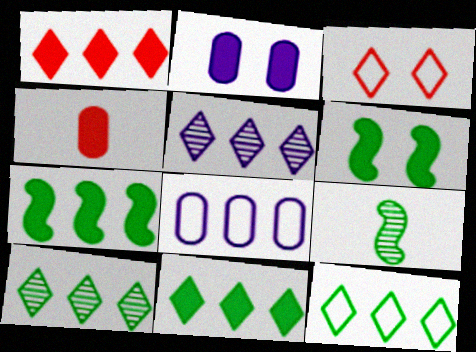[[1, 5, 12], 
[10, 11, 12]]